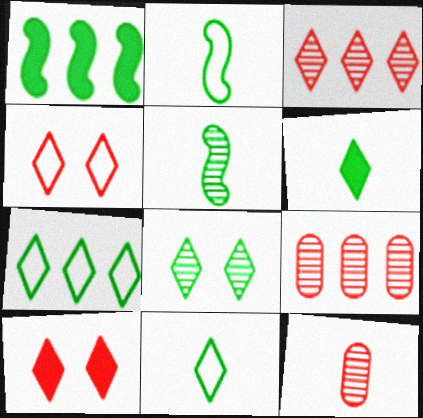[[6, 7, 8]]